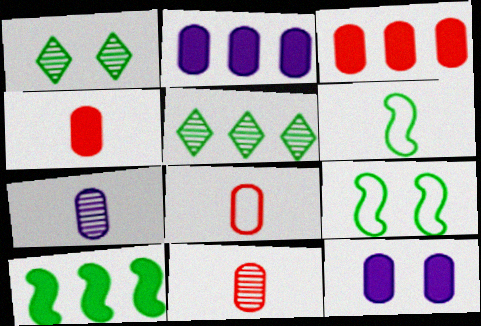[[4, 8, 11]]